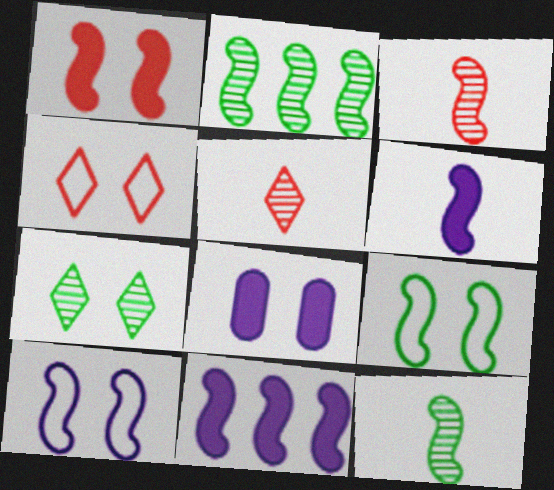[[3, 9, 11]]